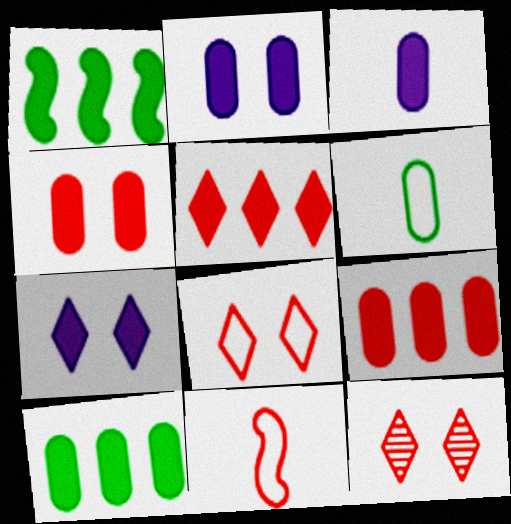[[3, 4, 10], 
[9, 11, 12]]